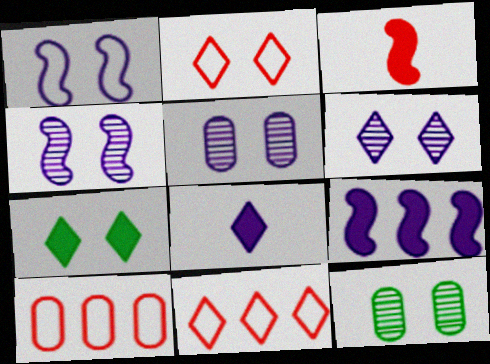[[2, 6, 7], 
[4, 5, 6]]